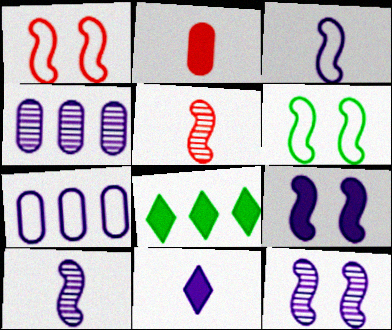[[2, 8, 9], 
[7, 11, 12]]